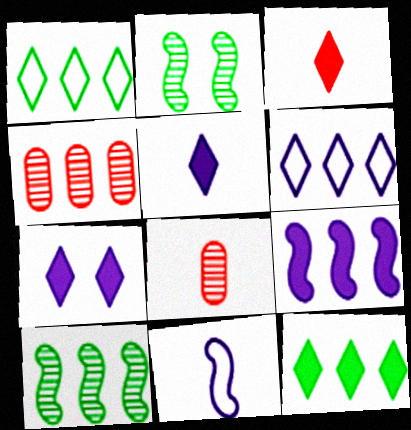[[1, 4, 9], 
[3, 7, 12]]